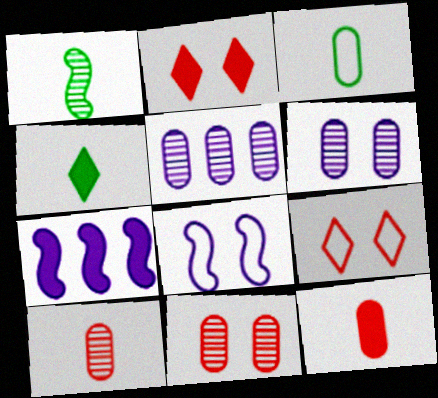[[1, 3, 4]]